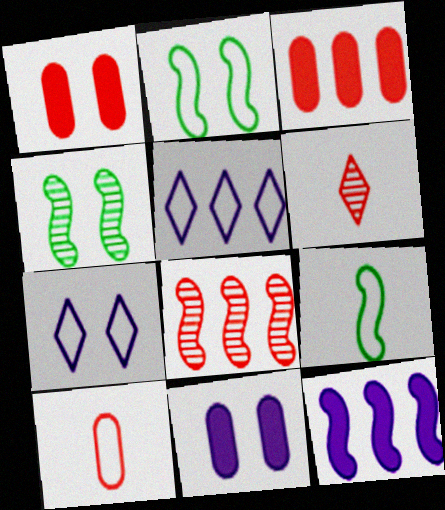[[1, 4, 7], 
[2, 5, 10]]